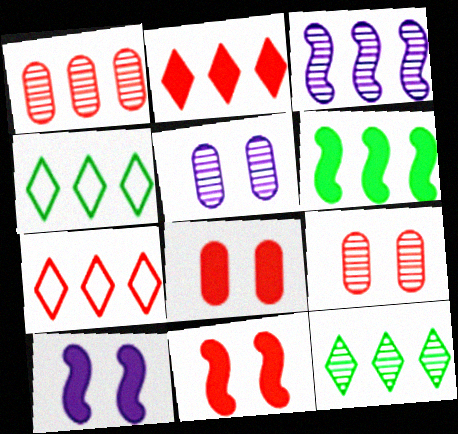[[1, 3, 12]]